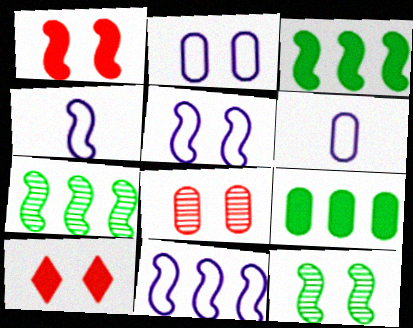[[1, 4, 7], 
[1, 5, 12], 
[2, 10, 12], 
[4, 5, 11], 
[6, 7, 10], 
[6, 8, 9]]